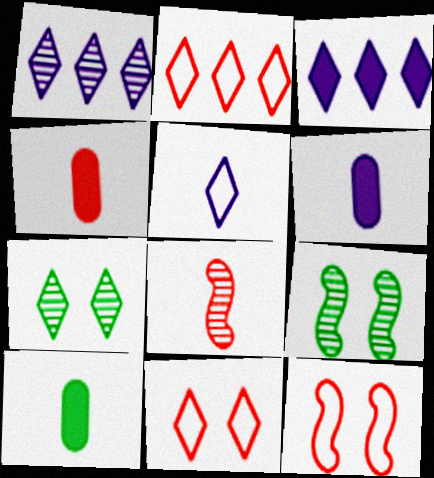[[1, 10, 12], 
[2, 6, 9], 
[4, 6, 10], 
[5, 8, 10]]